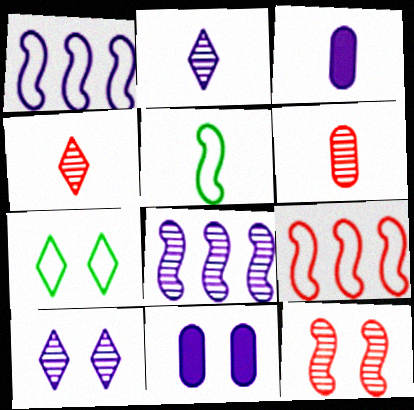[[1, 2, 11], 
[1, 3, 10], 
[3, 4, 5], 
[7, 11, 12]]